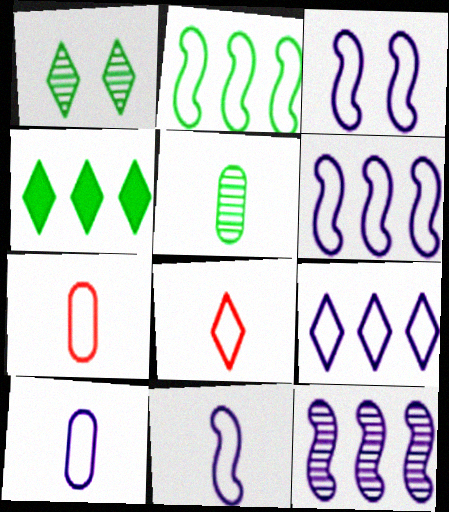[[3, 6, 11], 
[3, 9, 10]]